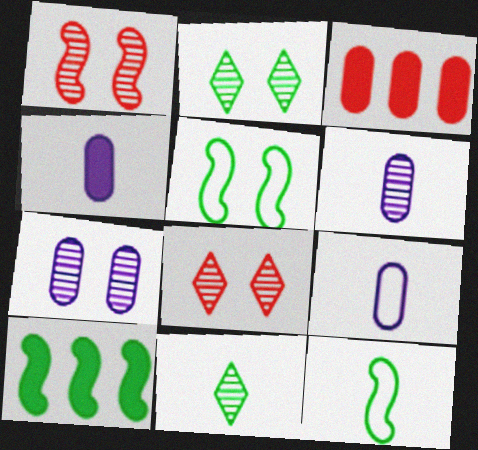[[1, 2, 7], 
[4, 6, 9], 
[8, 9, 10]]